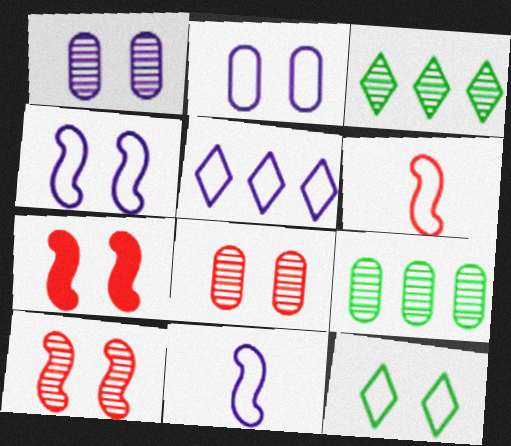[[1, 7, 12], 
[2, 5, 11]]